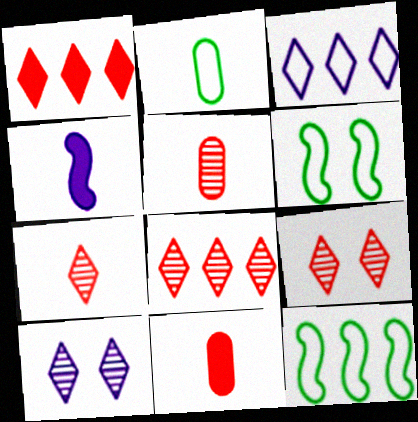[[2, 4, 7], 
[7, 8, 9], 
[10, 11, 12]]